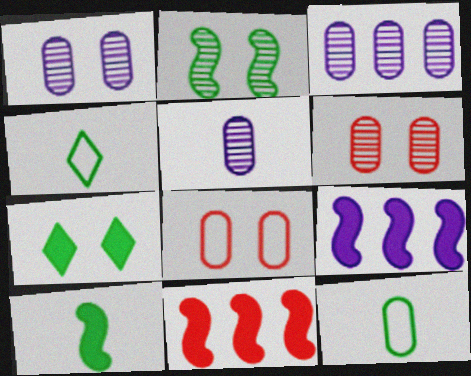[[1, 3, 5], 
[1, 4, 11], 
[4, 6, 9]]